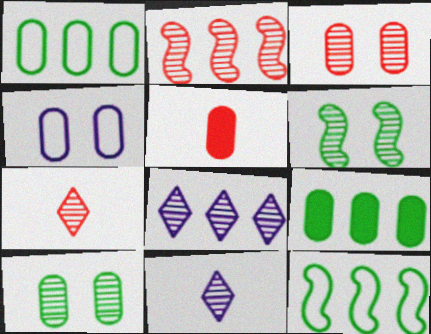[[2, 3, 7], 
[2, 10, 11]]